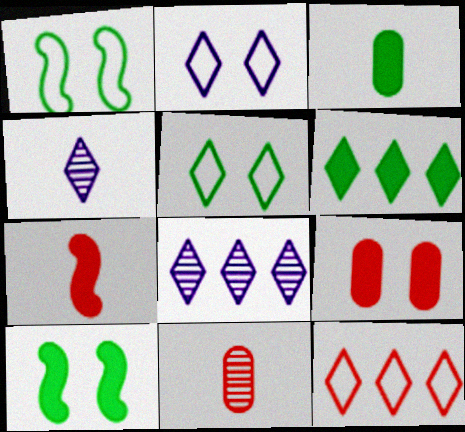[[3, 6, 10], 
[6, 8, 12]]